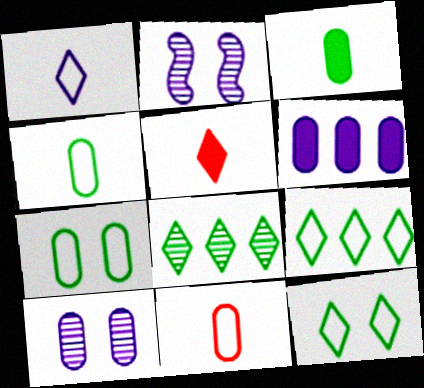[[1, 2, 6]]